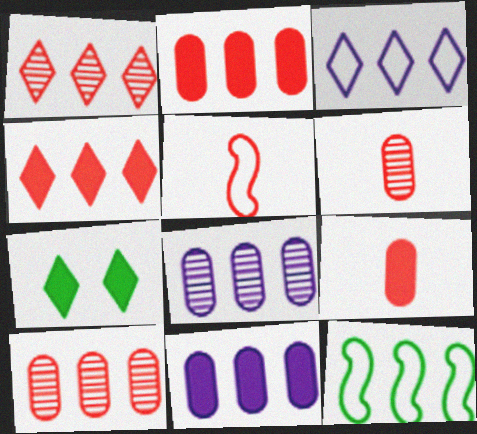[[1, 11, 12], 
[4, 8, 12], 
[5, 7, 8]]